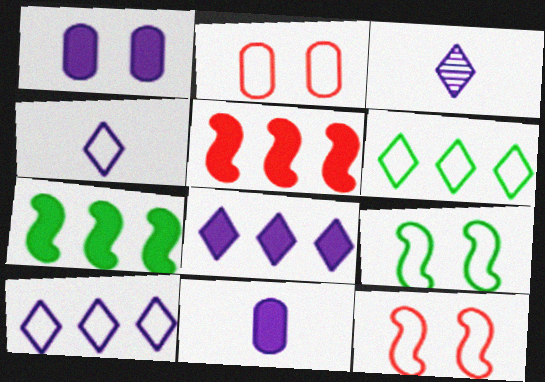[[2, 3, 7]]